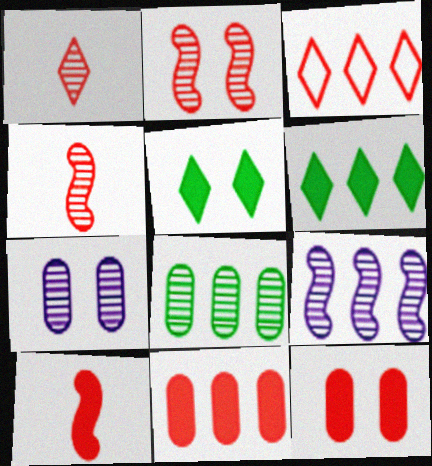[[3, 4, 12]]